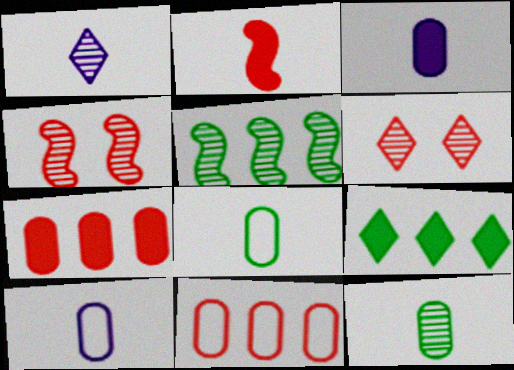[[1, 2, 8], 
[2, 6, 11], 
[4, 9, 10]]